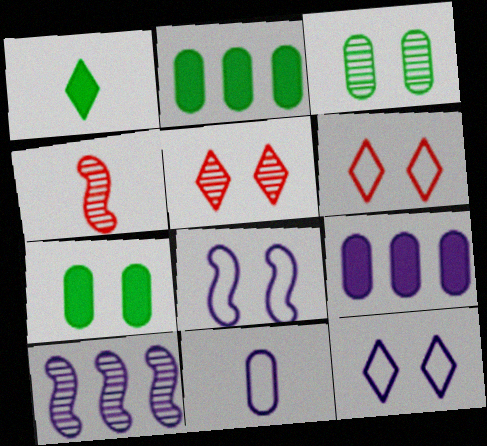[[1, 4, 11], 
[2, 4, 12], 
[5, 7, 8]]